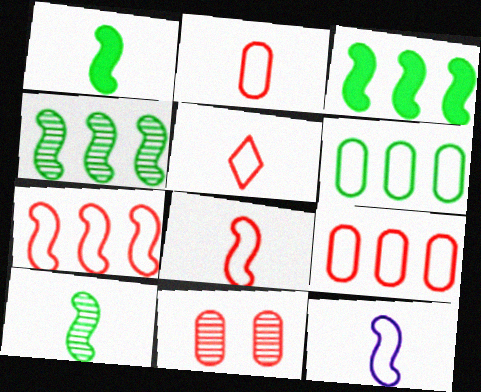[[2, 5, 8]]